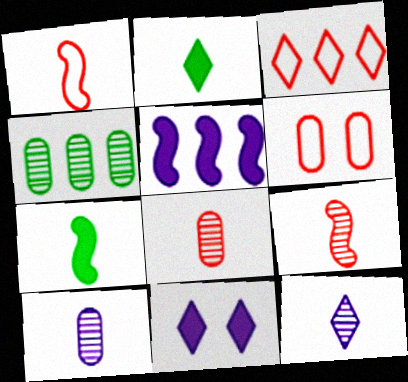[[1, 2, 10], 
[1, 3, 6], 
[1, 4, 11], 
[3, 4, 5]]